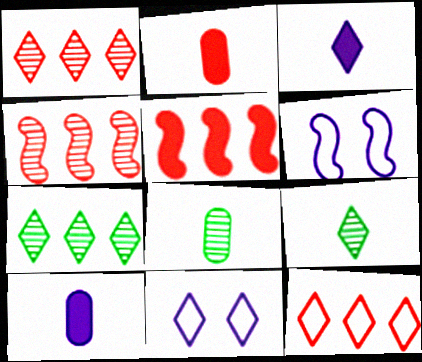[[2, 6, 7], 
[5, 8, 11]]